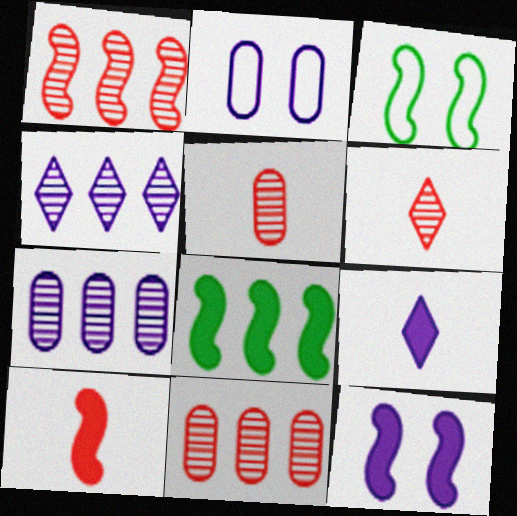[[2, 6, 8], 
[3, 9, 11], 
[8, 10, 12]]